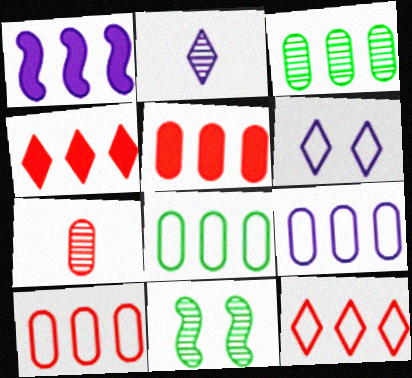[[1, 3, 12], 
[3, 5, 9], 
[8, 9, 10]]